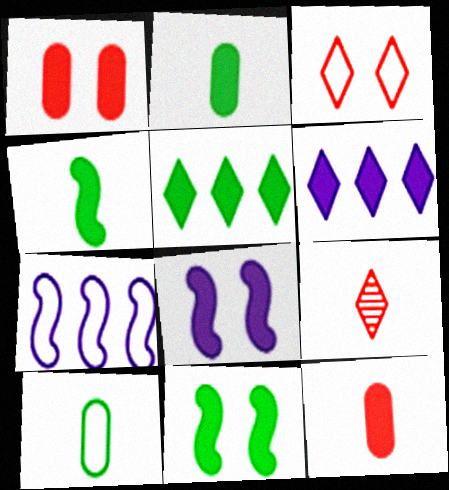[[1, 4, 6], 
[2, 5, 11], 
[3, 7, 10], 
[5, 8, 12], 
[6, 11, 12]]